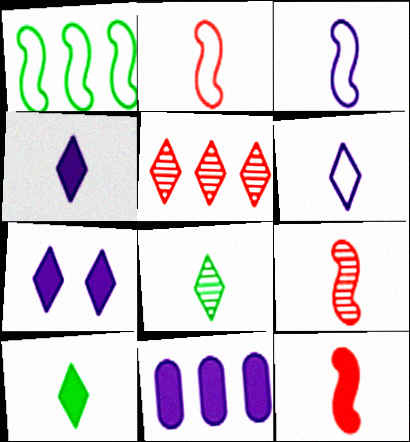[[1, 5, 11], 
[2, 9, 12]]